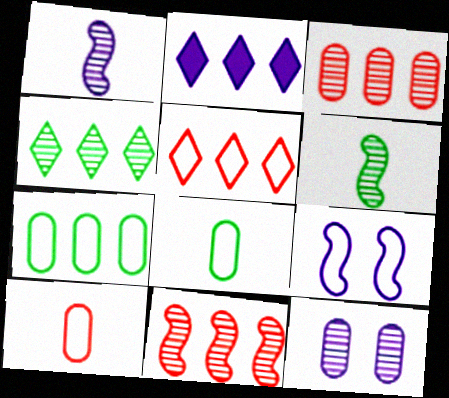[[2, 4, 5], 
[2, 7, 11], 
[5, 8, 9]]